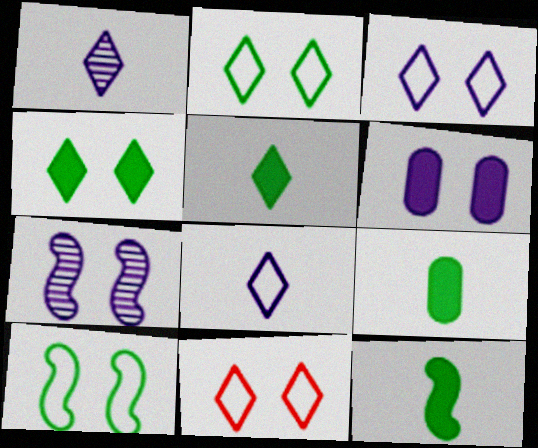[[2, 3, 11], 
[3, 6, 7], 
[5, 9, 12]]